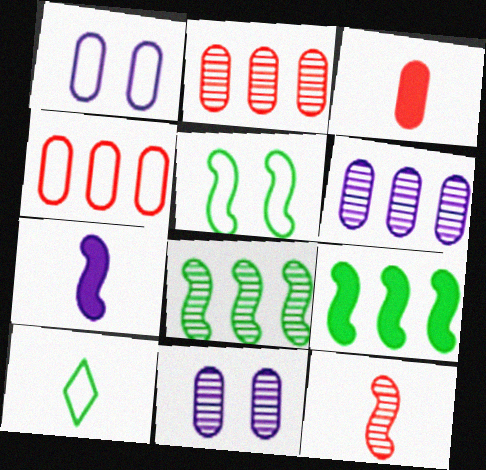[]